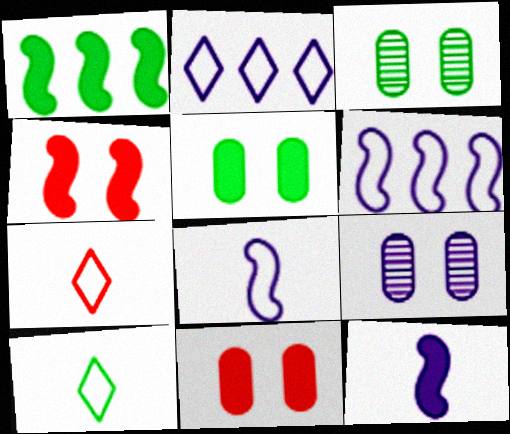[[1, 3, 10], 
[1, 4, 12], 
[1, 7, 9], 
[2, 9, 12]]